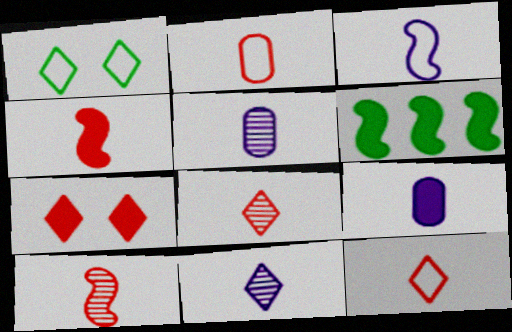[[2, 4, 8], 
[3, 9, 11], 
[6, 7, 9]]